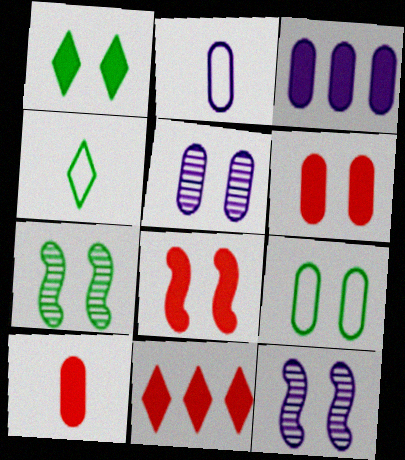[[1, 7, 9], 
[2, 3, 5], 
[2, 7, 11], 
[5, 6, 9], 
[8, 10, 11]]